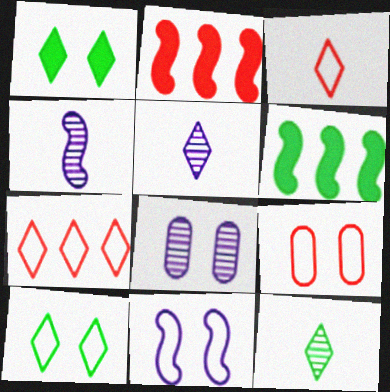[[1, 5, 7], 
[3, 6, 8], 
[5, 6, 9], 
[9, 10, 11]]